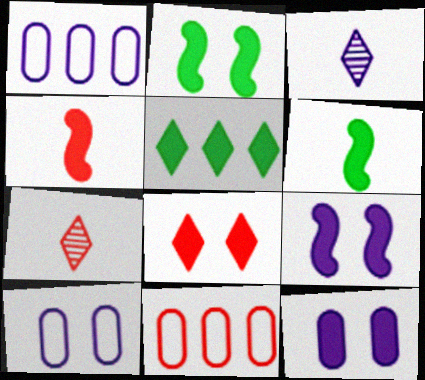[[1, 2, 7], 
[1, 3, 9], 
[2, 3, 11], 
[2, 8, 12], 
[4, 5, 12]]